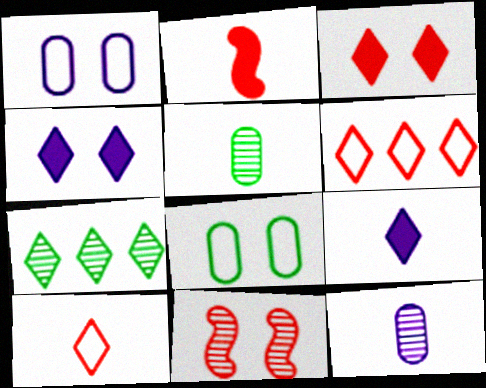[[1, 2, 7], 
[4, 7, 10], 
[4, 8, 11], 
[7, 11, 12]]